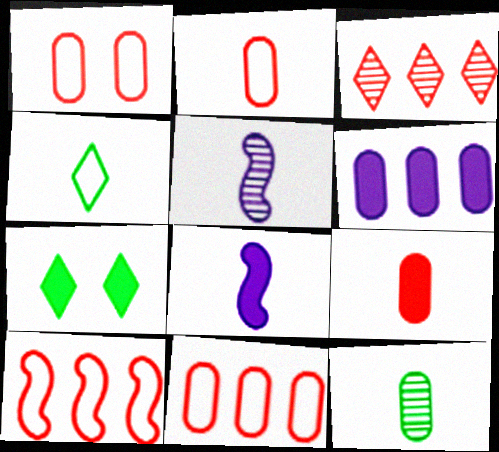[[1, 2, 11], 
[1, 6, 12], 
[4, 5, 9], 
[5, 7, 11]]